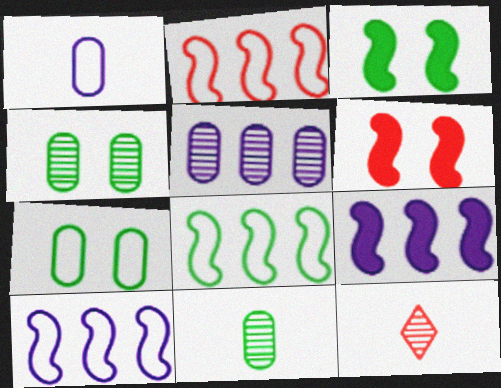[[2, 8, 10], 
[7, 9, 12]]